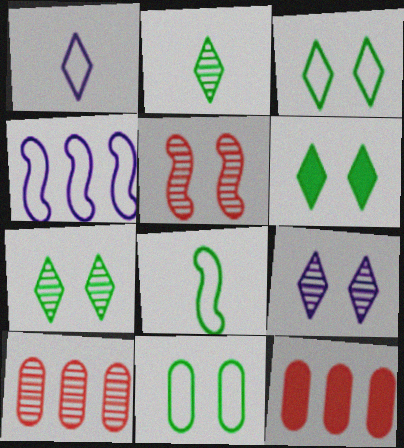[[3, 6, 7], 
[8, 9, 12]]